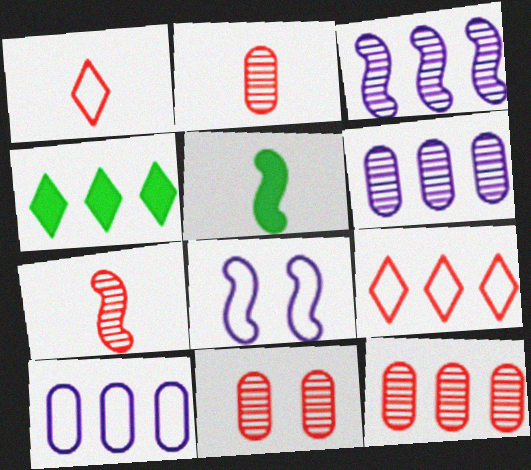[[2, 4, 8], 
[2, 11, 12]]